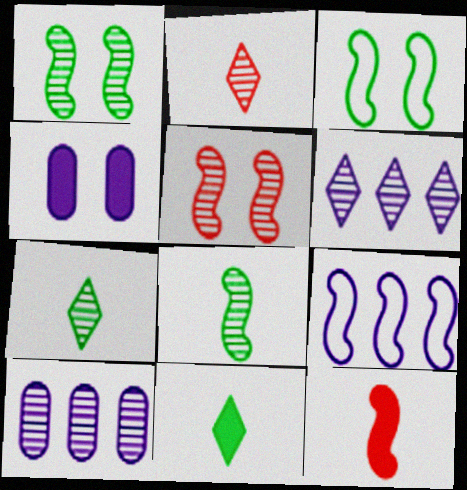[[1, 2, 10], 
[1, 9, 12], 
[5, 7, 10]]